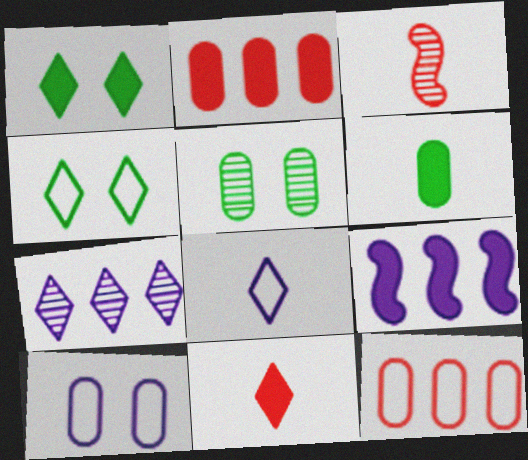[[3, 5, 7], 
[3, 6, 8], 
[4, 7, 11]]